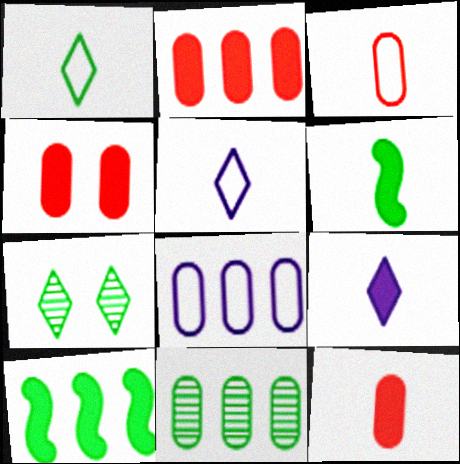[[2, 4, 12], 
[2, 8, 11], 
[4, 9, 10], 
[6, 9, 12]]